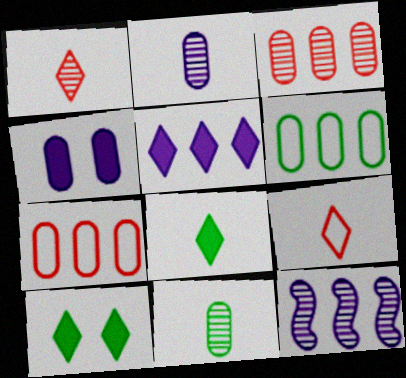[[4, 7, 11]]